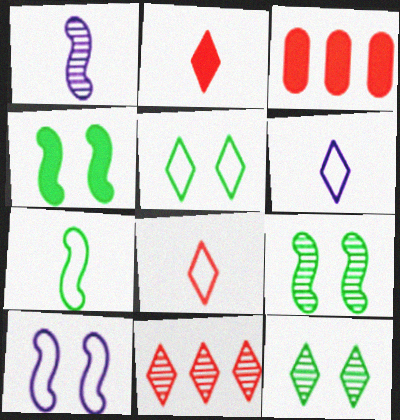[[1, 3, 5], 
[3, 6, 9]]